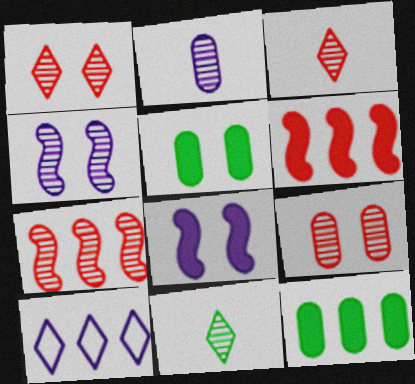[[2, 8, 10], 
[3, 7, 9], 
[7, 10, 12]]